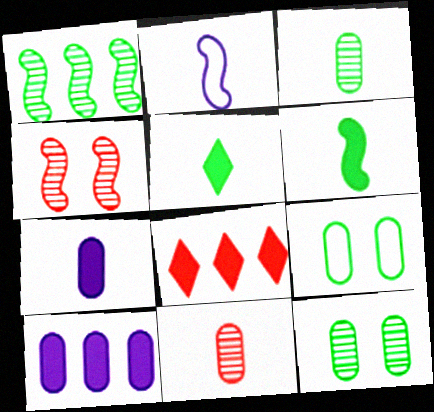[[1, 5, 9], 
[2, 5, 11], 
[2, 8, 12], 
[9, 10, 11]]